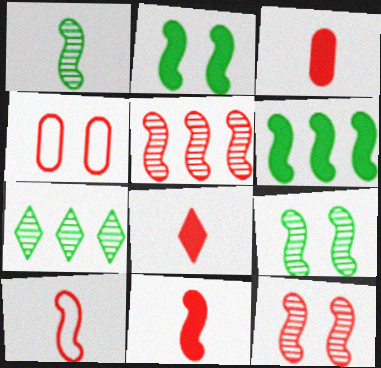[[3, 8, 11], 
[4, 5, 8]]